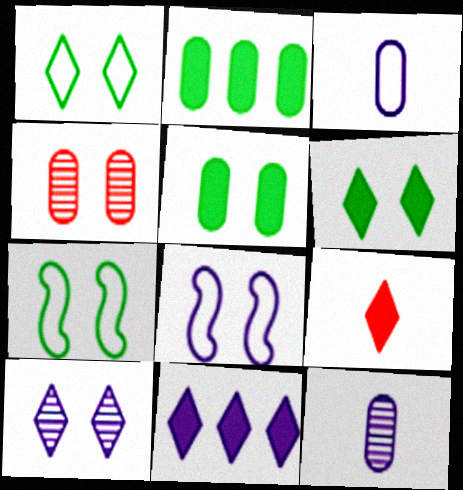[[2, 3, 4], 
[4, 6, 8], 
[6, 9, 11], 
[8, 11, 12]]